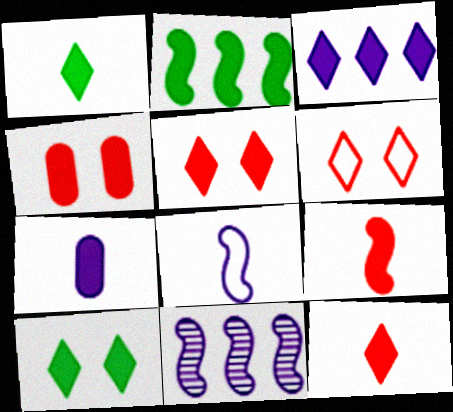[[1, 3, 5], 
[1, 7, 9], 
[2, 5, 7], 
[3, 10, 12]]